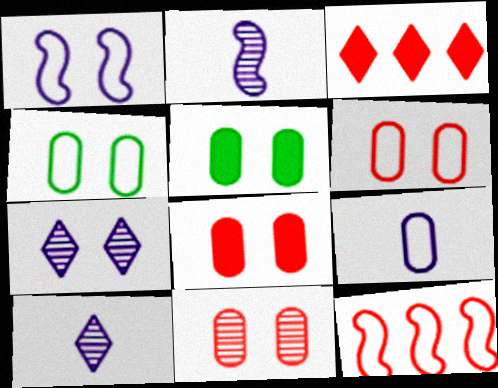[[2, 3, 4], 
[5, 10, 12], 
[6, 8, 11]]